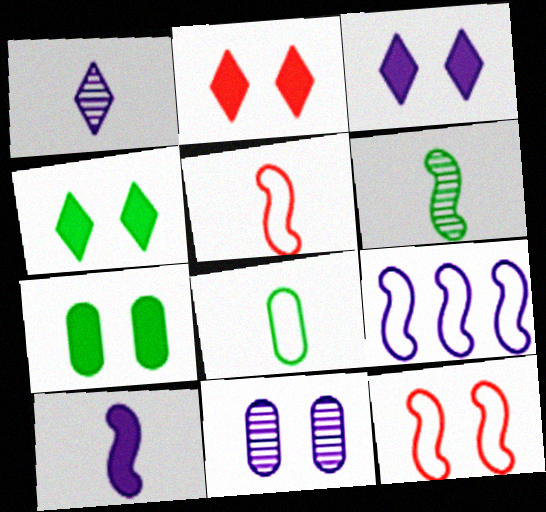[[2, 3, 4], 
[4, 11, 12], 
[5, 6, 10]]